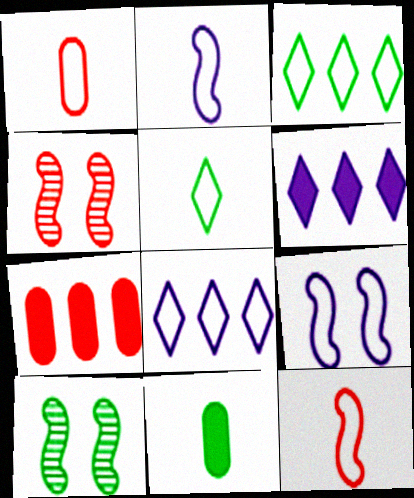[[1, 2, 5], 
[1, 3, 9], 
[1, 6, 10], 
[3, 10, 11], 
[4, 8, 11]]